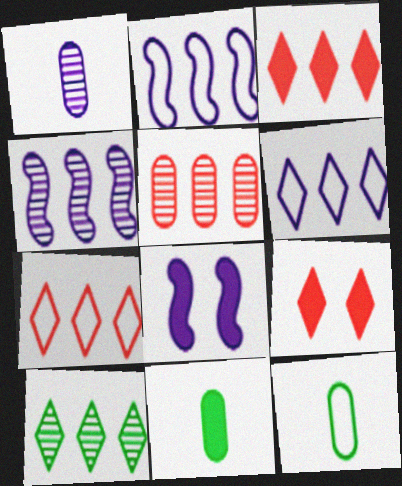[[1, 6, 8], 
[3, 6, 10], 
[3, 8, 11], 
[4, 5, 10], 
[4, 9, 12]]